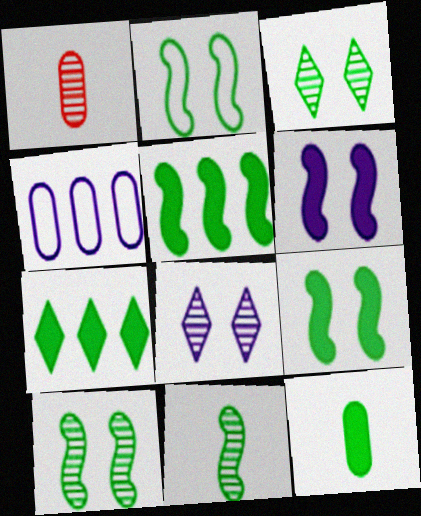[[2, 5, 11], 
[2, 9, 10], 
[7, 9, 12]]